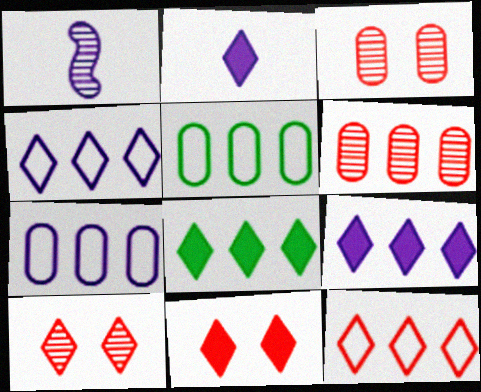[[1, 5, 11], 
[2, 8, 11]]